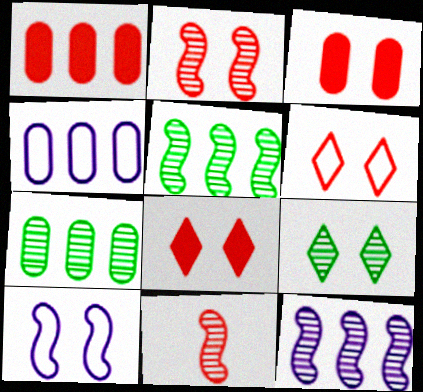[[1, 4, 7], 
[1, 6, 11], 
[2, 3, 6], 
[3, 9, 10]]